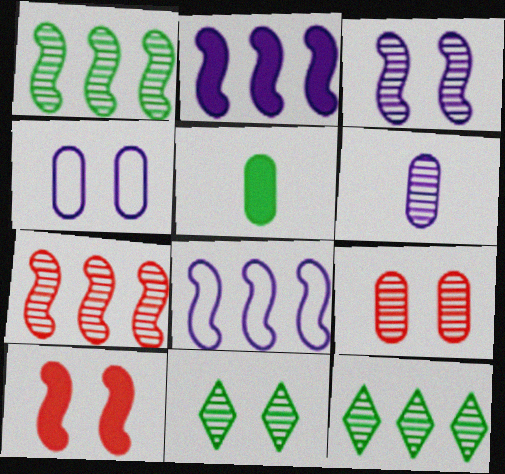[[3, 9, 11], 
[4, 10, 11], 
[6, 7, 11]]